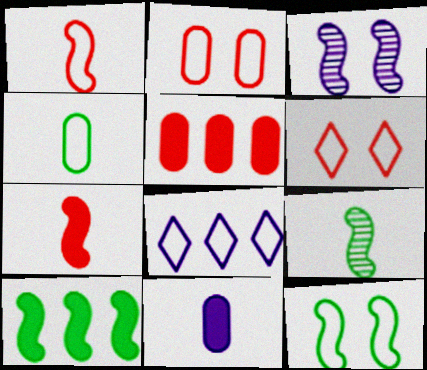[[1, 3, 10], 
[3, 8, 11], 
[9, 10, 12]]